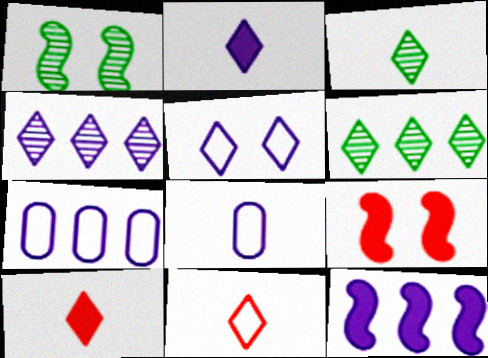[[1, 7, 10], 
[2, 3, 11], 
[2, 4, 5], 
[3, 7, 9], 
[4, 7, 12], 
[5, 6, 10], 
[6, 8, 9]]